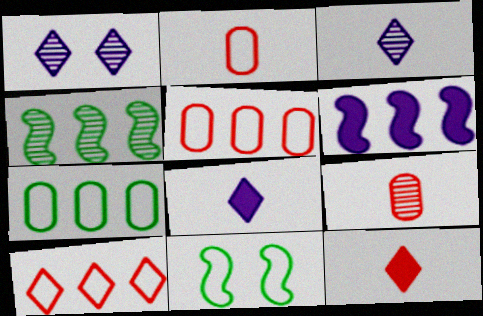[[1, 4, 9]]